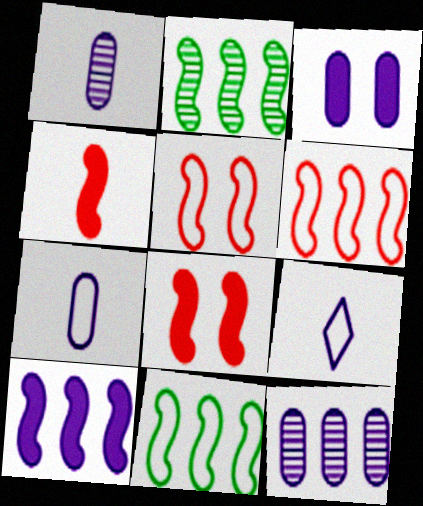[[2, 6, 10], 
[3, 7, 12]]